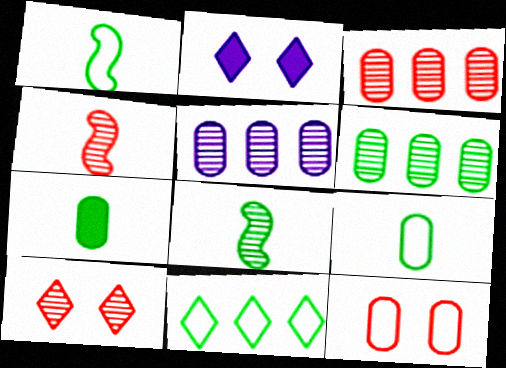[[1, 2, 3], 
[3, 4, 10], 
[3, 5, 6], 
[5, 7, 12], 
[5, 8, 10]]